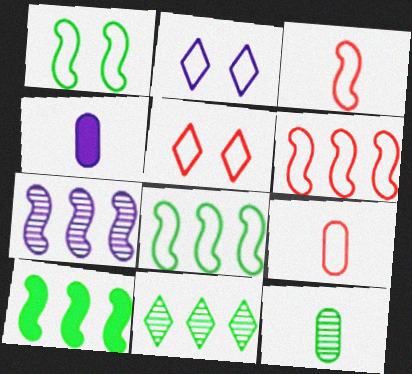[[2, 4, 7], 
[2, 8, 9], 
[4, 9, 12], 
[5, 6, 9], 
[6, 7, 10]]